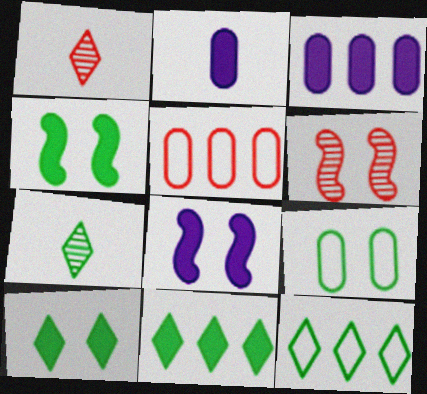[[2, 6, 12], 
[5, 7, 8], 
[7, 10, 12]]